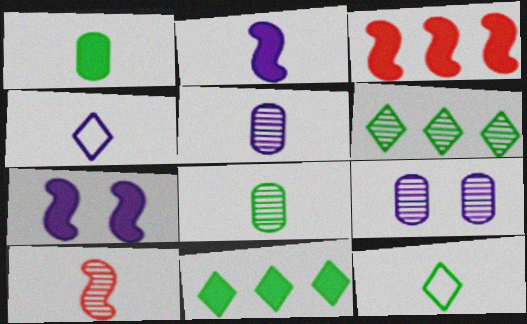[[1, 4, 10], 
[2, 4, 5], 
[3, 9, 12], 
[6, 9, 10]]